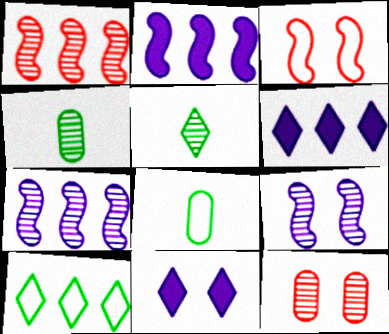[[1, 8, 11], 
[3, 4, 6], 
[5, 7, 12]]